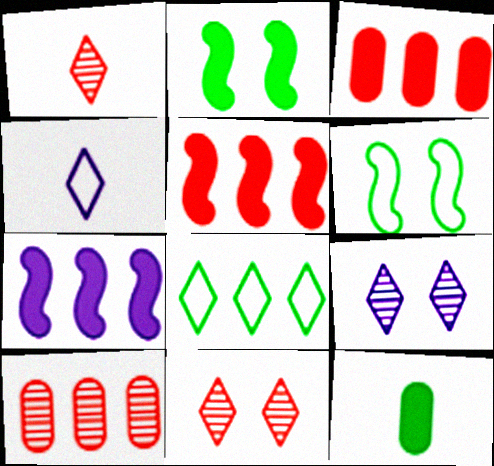[[2, 4, 10], 
[7, 8, 10]]